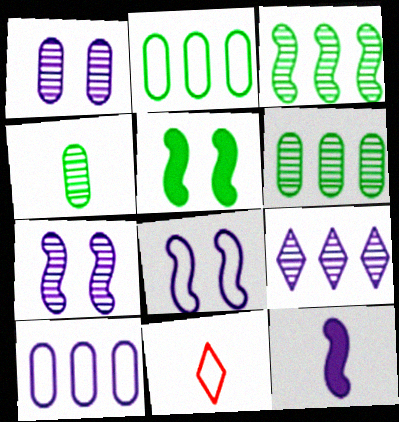[[2, 8, 11], 
[4, 11, 12]]